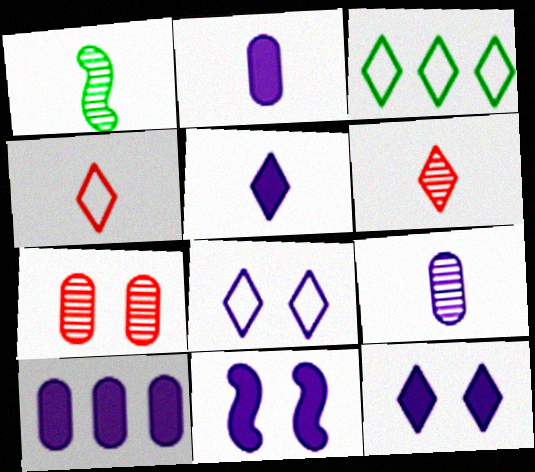[[1, 2, 4], 
[1, 6, 9], 
[3, 4, 8], 
[3, 6, 12], 
[5, 10, 11]]